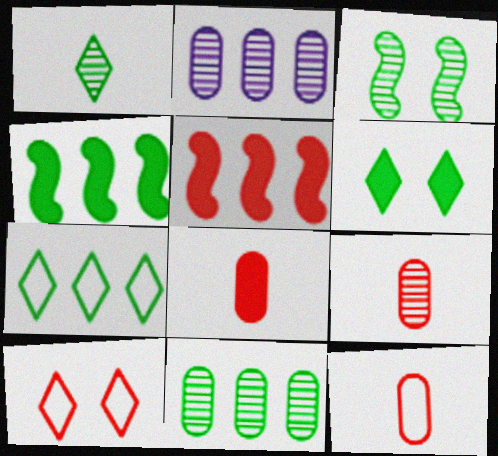[[1, 3, 11], 
[1, 6, 7], 
[2, 5, 7], 
[4, 7, 11], 
[5, 9, 10], 
[8, 9, 12]]